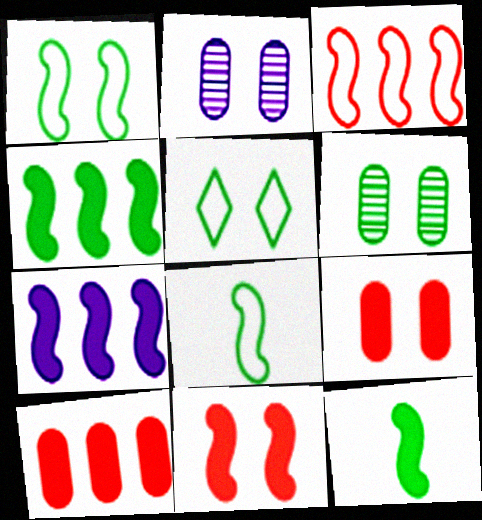[[2, 5, 11], 
[7, 11, 12]]